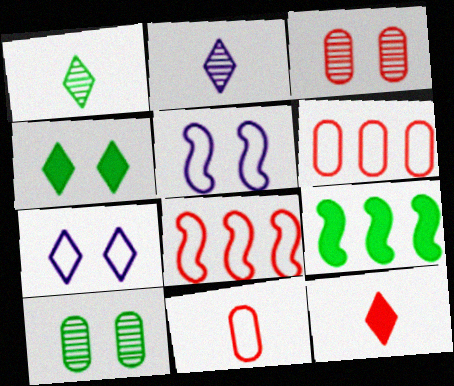[[3, 4, 5], 
[3, 8, 12]]